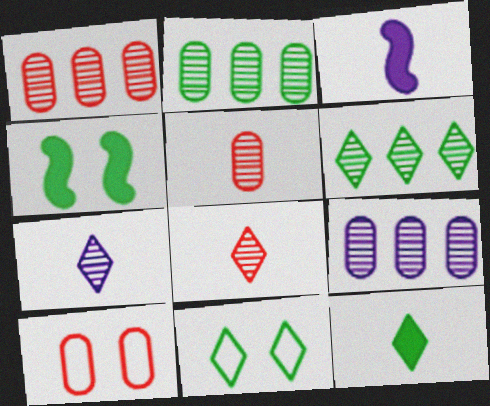[[1, 2, 9], 
[1, 3, 11], 
[3, 6, 10], 
[6, 11, 12]]